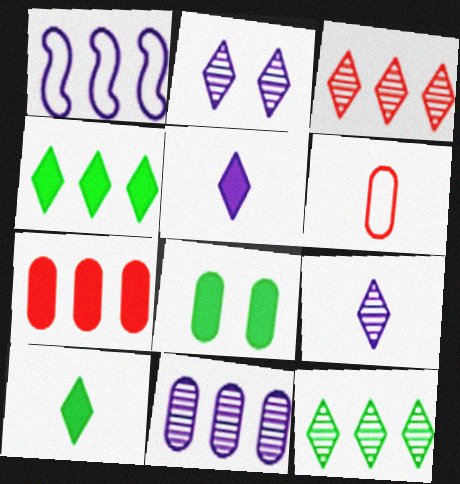[[1, 7, 12], 
[6, 8, 11]]